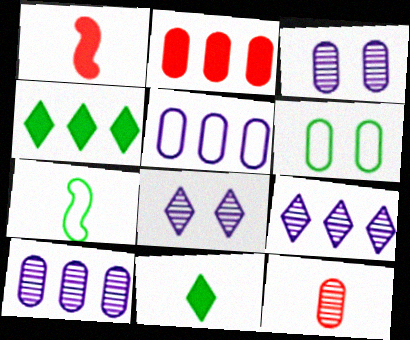[[1, 6, 9], 
[2, 7, 8]]